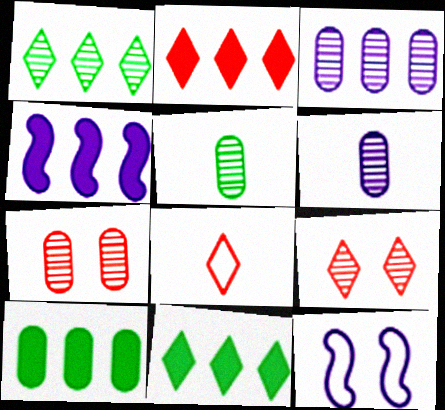[[2, 4, 10], 
[2, 5, 12], 
[2, 8, 9], 
[3, 5, 7]]